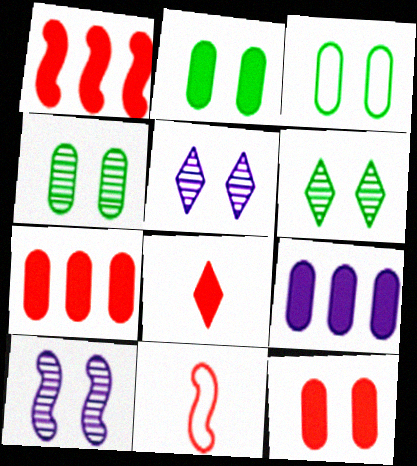[[1, 8, 12], 
[2, 3, 4], 
[6, 9, 11]]